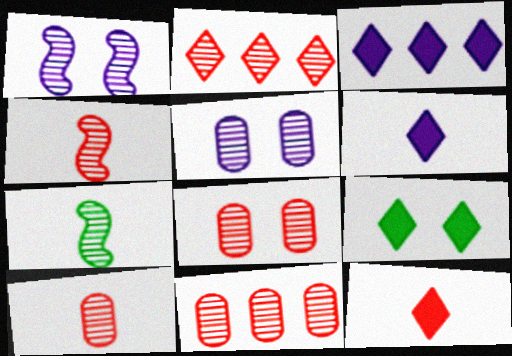[[2, 4, 8], 
[2, 5, 7], 
[3, 9, 12], 
[8, 10, 11]]